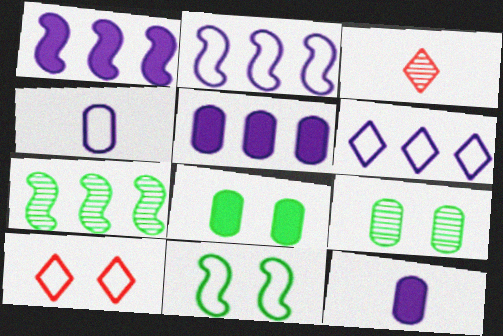[[2, 3, 8], 
[3, 5, 11], 
[7, 10, 12]]